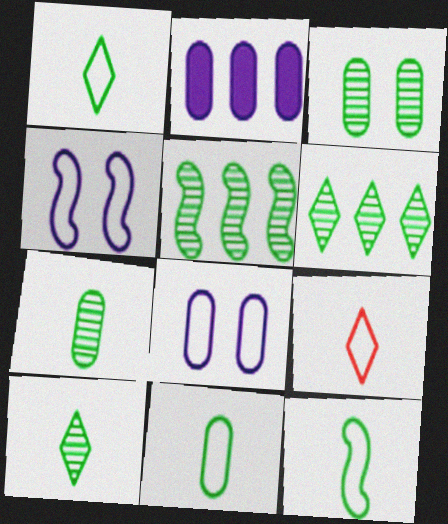[[1, 11, 12], 
[3, 5, 10]]